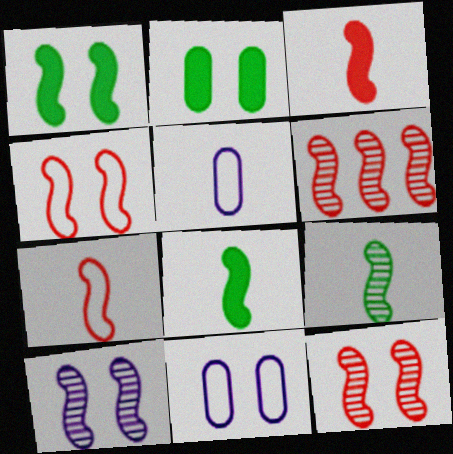[[1, 4, 10], 
[3, 4, 6], 
[6, 9, 10]]